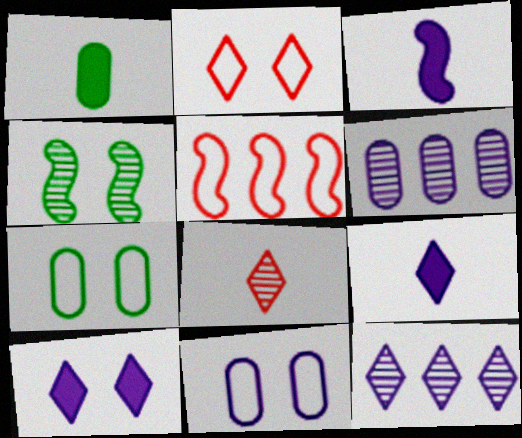[[3, 4, 5], 
[3, 11, 12], 
[4, 6, 8]]